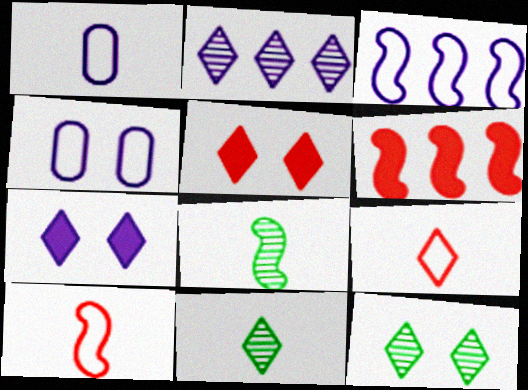[[1, 6, 12], 
[4, 6, 11]]